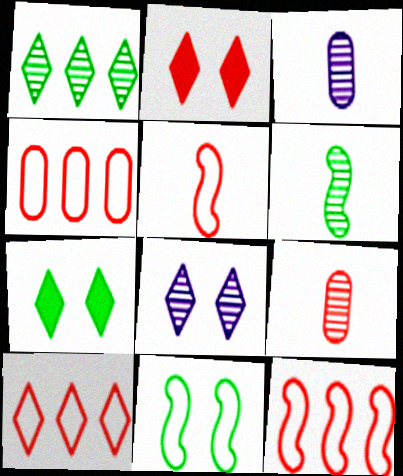[[2, 9, 12], 
[3, 7, 12], 
[4, 10, 12]]